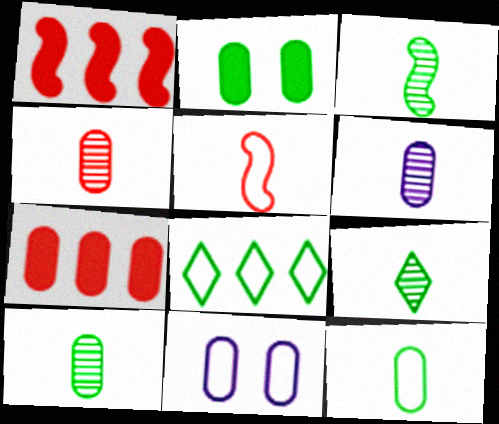[[1, 9, 11], 
[2, 3, 8], 
[3, 9, 10], 
[4, 6, 10], 
[5, 8, 11], 
[7, 10, 11]]